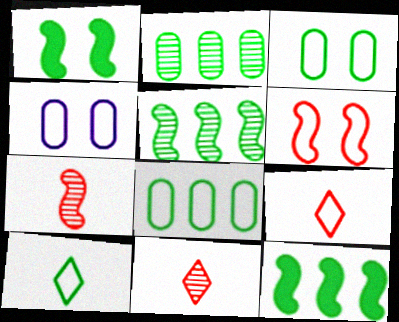[[1, 2, 10], 
[4, 11, 12]]